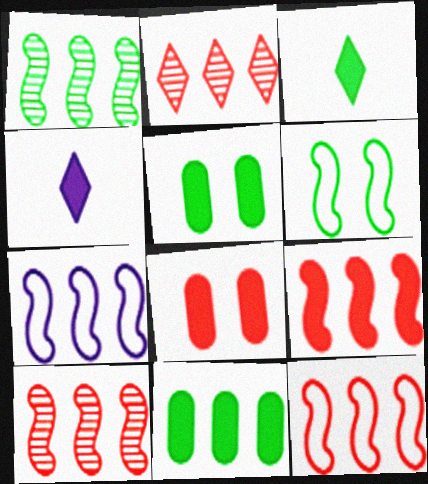[[1, 7, 9], 
[2, 7, 11], 
[4, 5, 9], 
[9, 10, 12]]